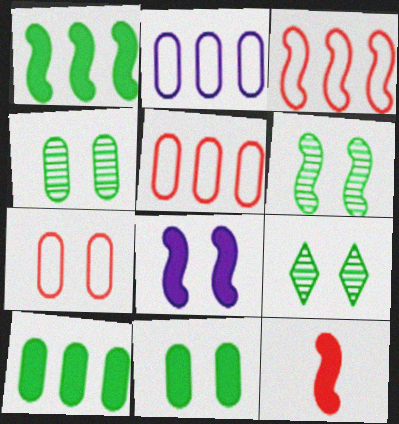[[1, 8, 12], 
[2, 9, 12], 
[4, 6, 9], 
[7, 8, 9]]